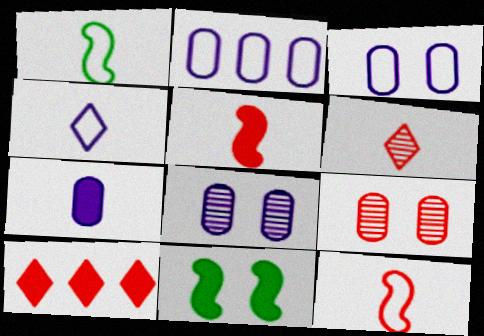[[1, 6, 7], 
[1, 8, 10], 
[2, 6, 11], 
[2, 7, 8], 
[7, 10, 11], 
[9, 10, 12]]